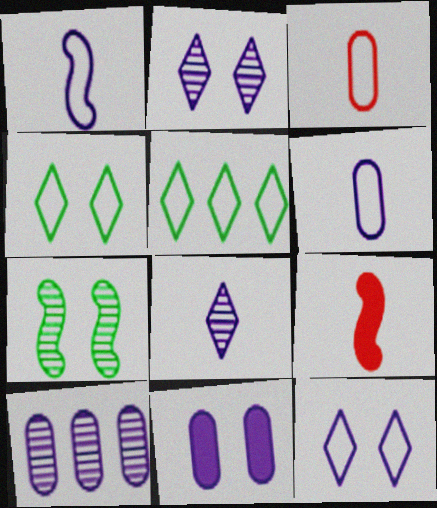[[4, 9, 10], 
[6, 10, 11]]